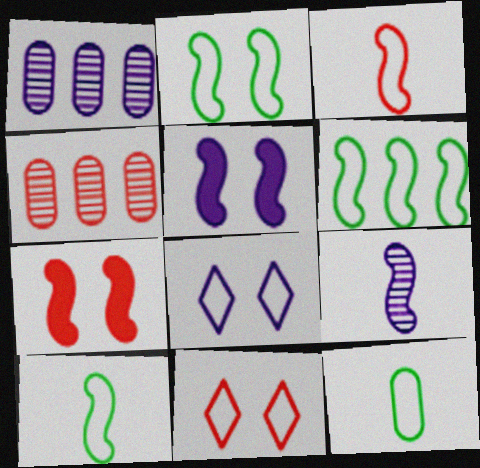[[2, 6, 10], 
[6, 7, 9]]